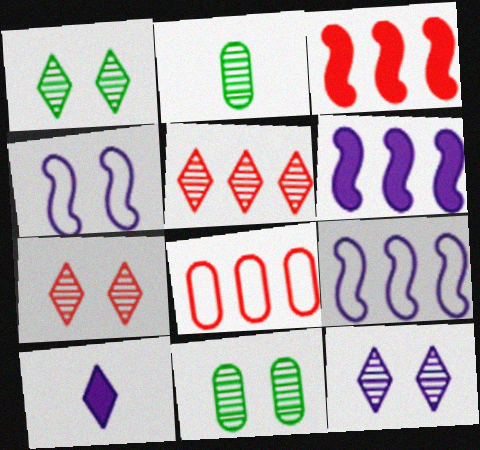[[1, 7, 12], 
[3, 5, 8]]